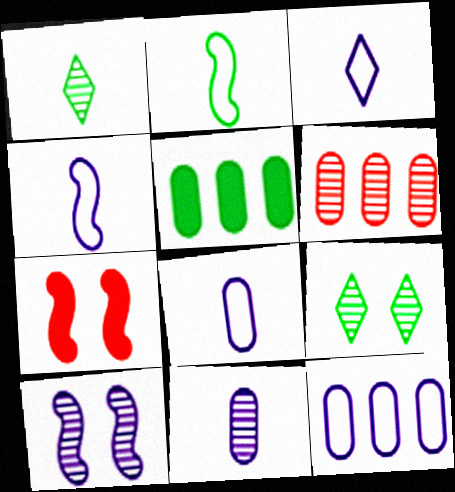[[1, 6, 10], 
[1, 7, 12], 
[2, 5, 9], 
[3, 4, 8], 
[5, 6, 12]]